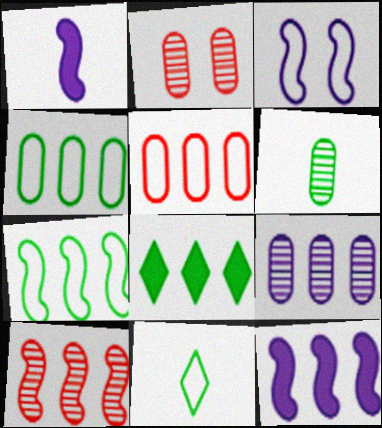[[2, 6, 9], 
[2, 11, 12], 
[3, 5, 11], 
[7, 10, 12]]